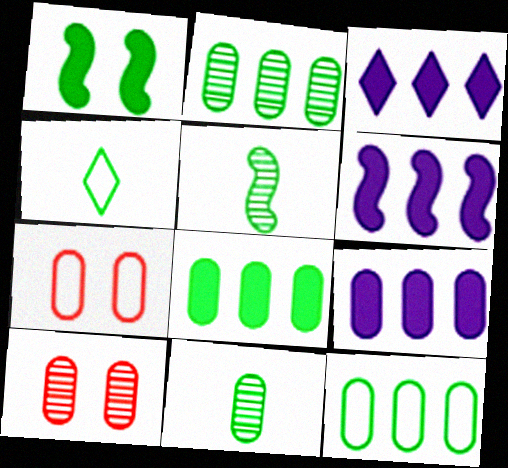[[1, 2, 4], 
[2, 8, 12], 
[3, 5, 7], 
[3, 6, 9], 
[4, 6, 10], 
[7, 9, 11]]